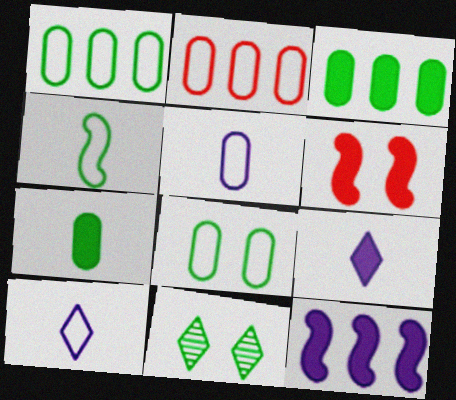[[2, 5, 8], 
[3, 4, 11], 
[3, 6, 9]]